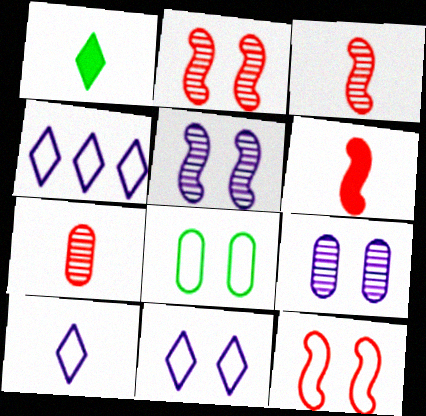[[4, 10, 11], 
[8, 11, 12]]